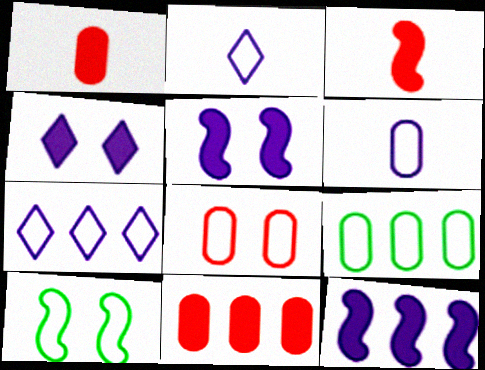[[6, 8, 9]]